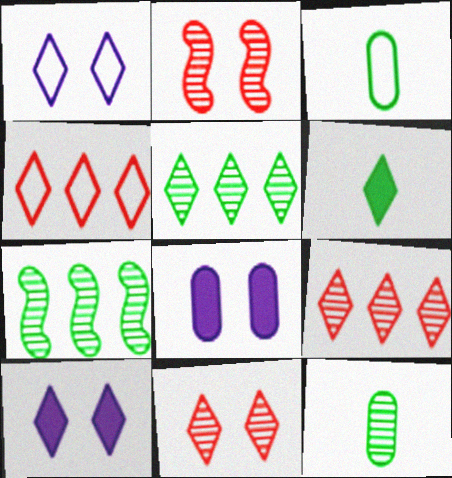[[1, 6, 9]]